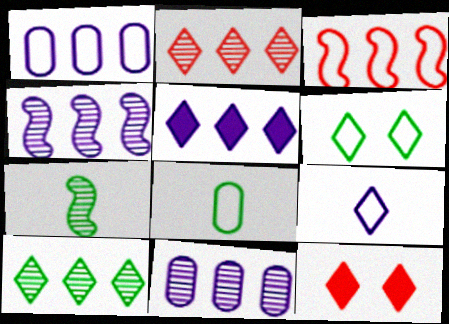[[1, 4, 5], 
[1, 7, 12], 
[4, 8, 12], 
[9, 10, 12]]